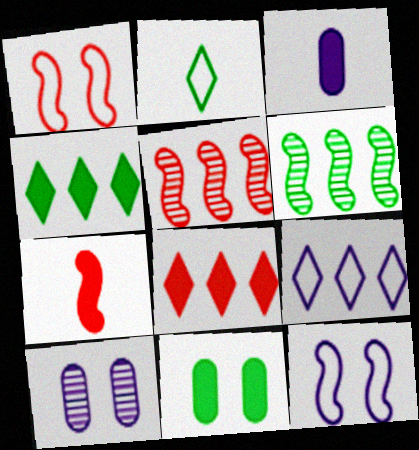[[1, 5, 7], 
[2, 6, 11], 
[6, 7, 12]]